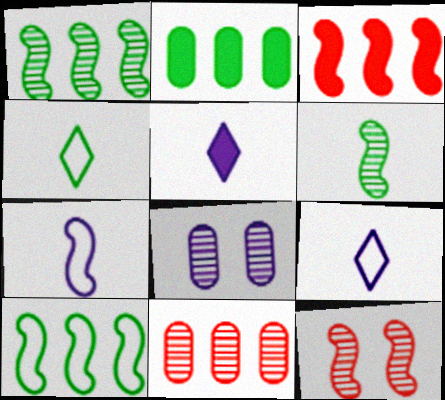[[2, 9, 12], 
[3, 4, 8]]